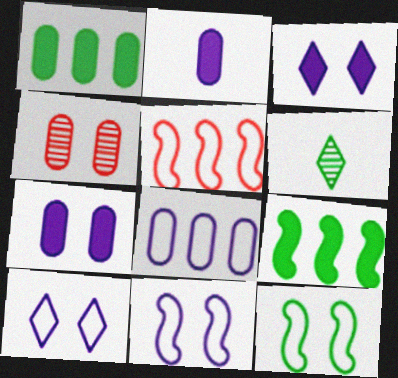[[1, 6, 12], 
[3, 4, 12], 
[5, 6, 7]]